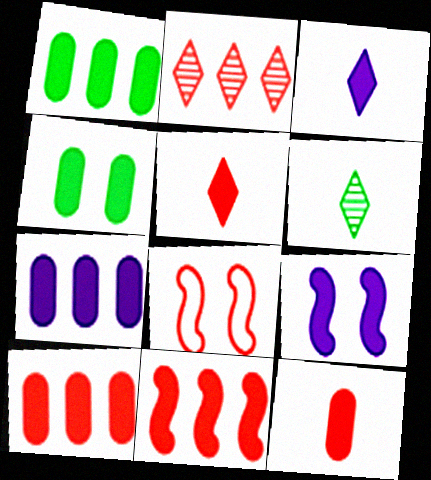[[1, 5, 9], 
[1, 7, 10], 
[2, 8, 12], 
[3, 4, 11], 
[3, 7, 9], 
[4, 7, 12], 
[6, 7, 8]]